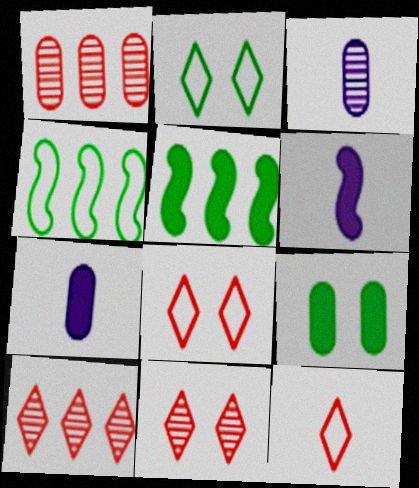[[1, 2, 6], 
[3, 5, 8], 
[4, 7, 11]]